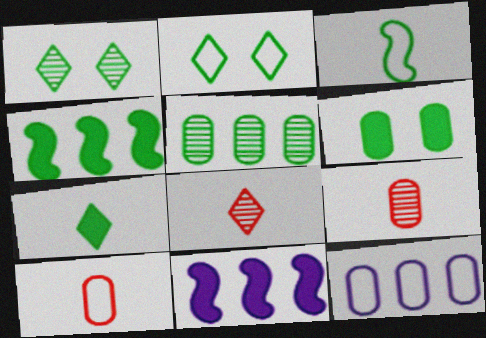[[1, 10, 11], 
[2, 9, 11], 
[4, 6, 7], 
[6, 9, 12]]